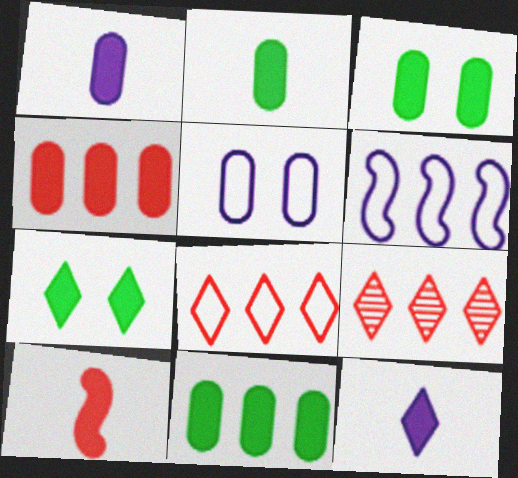[[1, 3, 4], 
[2, 3, 11], 
[2, 10, 12], 
[6, 9, 11]]